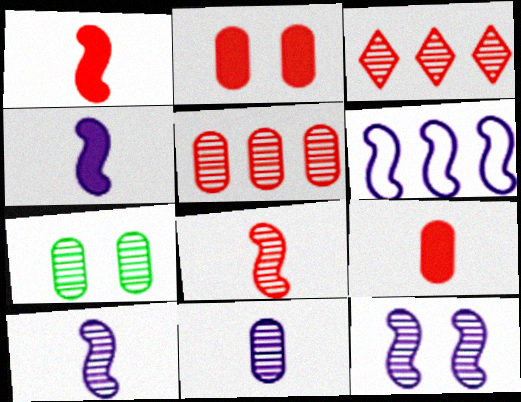[[3, 7, 10], 
[4, 6, 12], 
[5, 7, 11]]